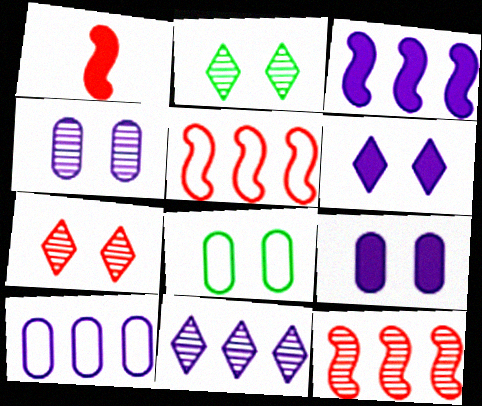[[1, 2, 10], 
[1, 8, 11], 
[3, 10, 11]]